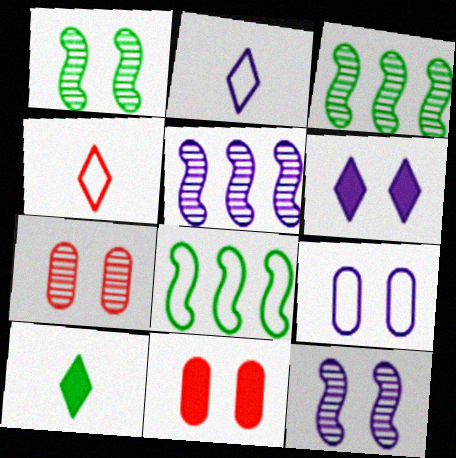[[2, 3, 11], 
[4, 8, 9], 
[6, 9, 12]]